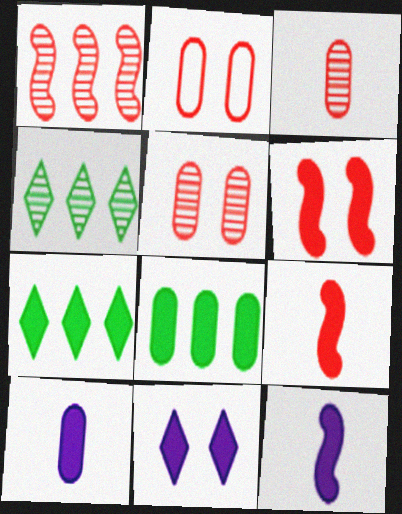[[2, 4, 12], 
[6, 7, 10], 
[8, 9, 11]]